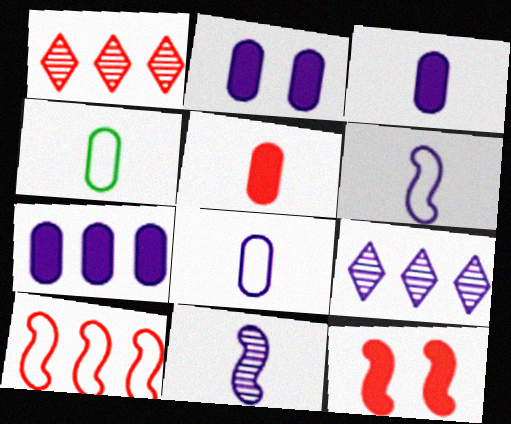[[2, 3, 7], 
[2, 6, 9], 
[4, 9, 12]]